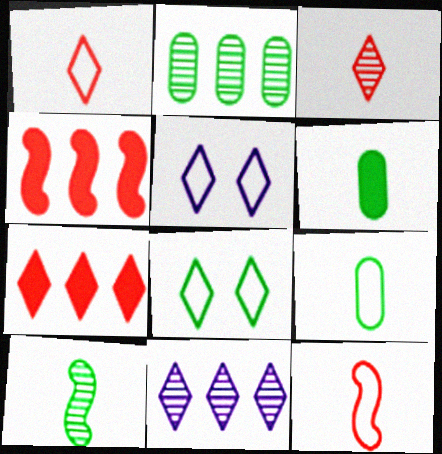[]